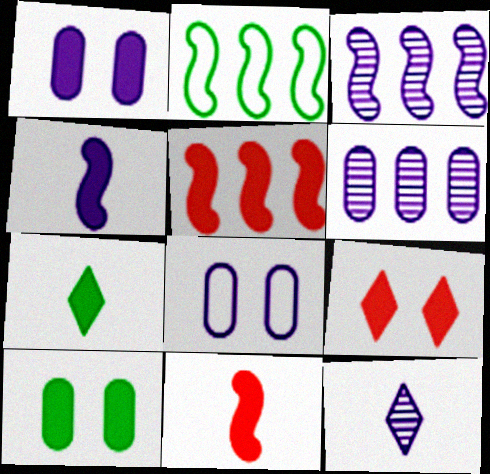[[1, 5, 7], 
[2, 3, 5]]